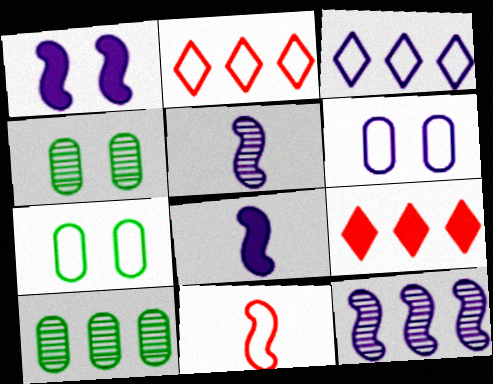[[2, 4, 8], 
[3, 7, 11], 
[5, 7, 9]]